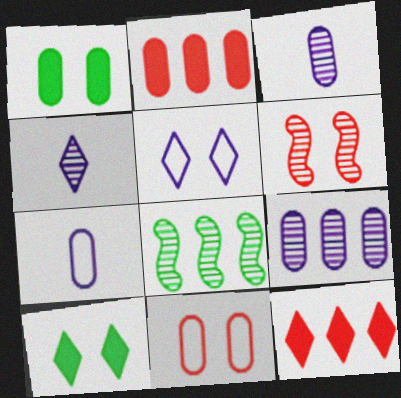[[1, 5, 6]]